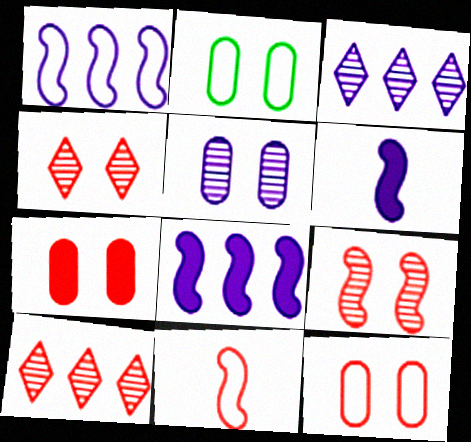[[2, 5, 7], 
[2, 6, 10], 
[7, 10, 11]]